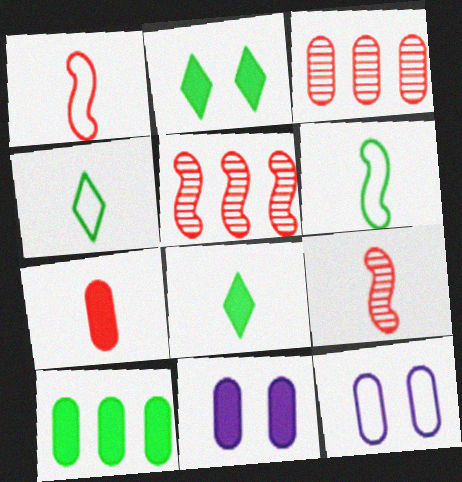[[4, 5, 11], 
[5, 8, 12], 
[7, 10, 11]]